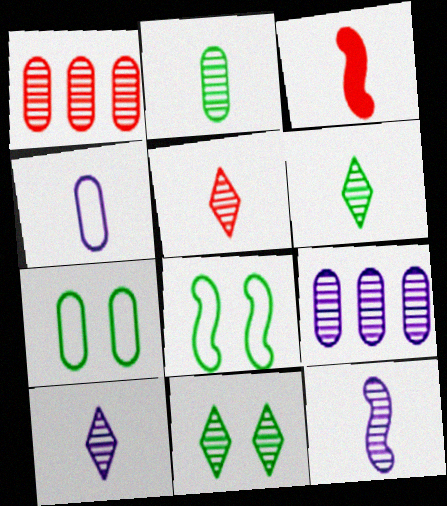[[1, 11, 12], 
[2, 5, 12], 
[3, 4, 6], 
[5, 6, 10]]